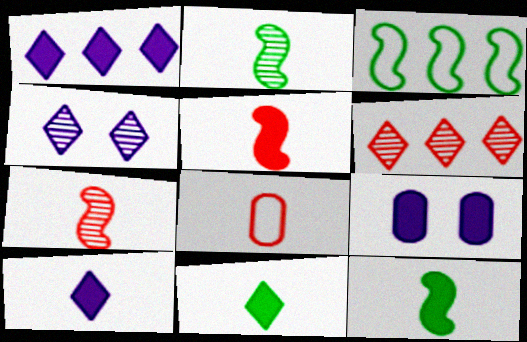[[2, 8, 10]]